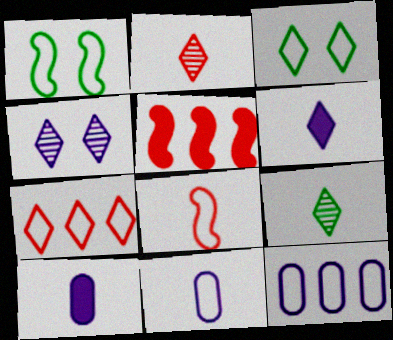[[1, 7, 11], 
[3, 8, 12], 
[8, 9, 10]]